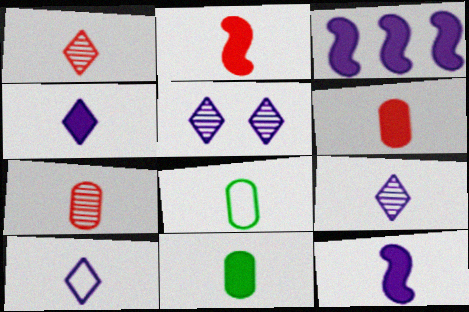[[1, 8, 12], 
[2, 4, 11], 
[2, 8, 9], 
[4, 9, 10]]